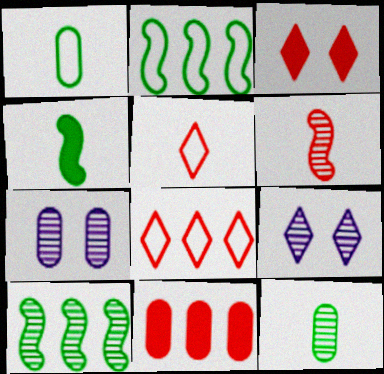[[1, 7, 11], 
[4, 7, 8]]